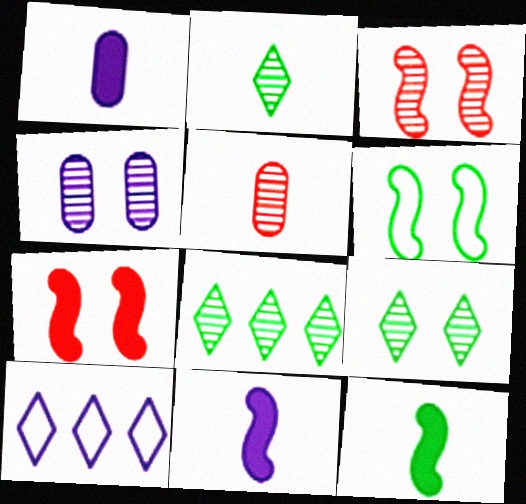[[2, 8, 9], 
[3, 4, 9], 
[4, 10, 11]]